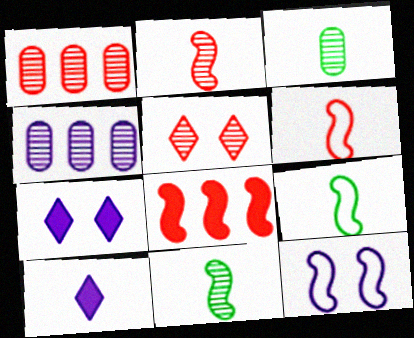[[1, 2, 5], 
[1, 7, 9], 
[3, 6, 10], 
[4, 5, 11], 
[4, 10, 12], 
[8, 11, 12]]